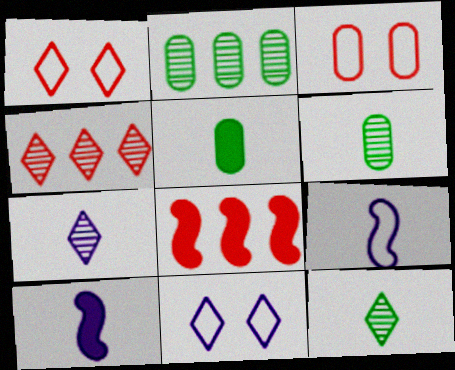[[1, 2, 10], 
[6, 8, 11]]